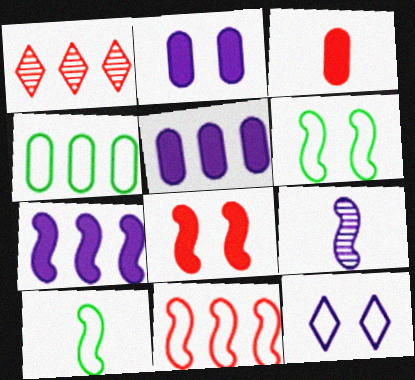[[1, 2, 10], 
[1, 4, 7], 
[5, 9, 12]]